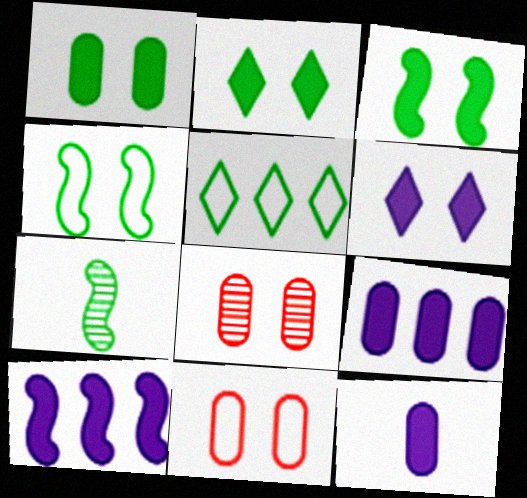[[1, 2, 3], 
[1, 5, 7], 
[4, 6, 8], 
[6, 10, 12]]